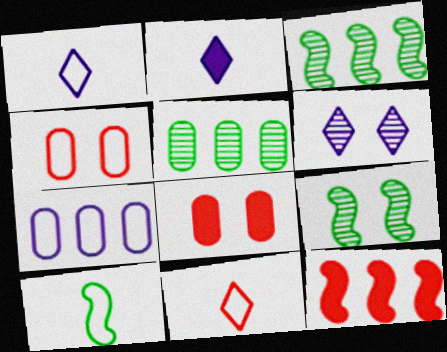[[1, 3, 8], 
[2, 3, 4]]